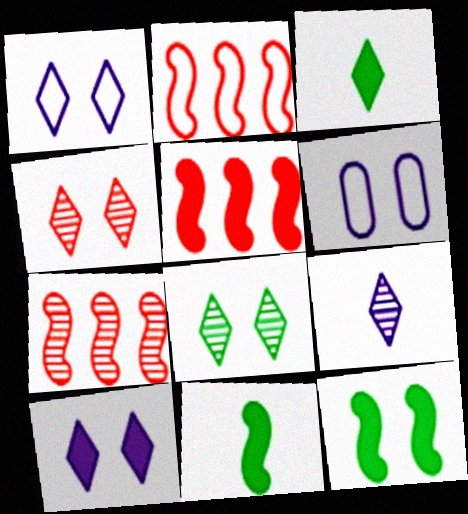[[2, 5, 7], 
[3, 6, 7], 
[4, 6, 12]]